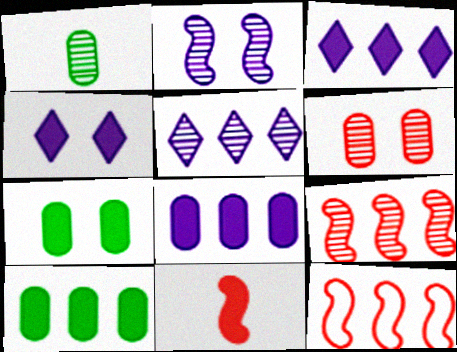[[1, 4, 12], 
[3, 7, 11], 
[4, 10, 11], 
[5, 10, 12]]